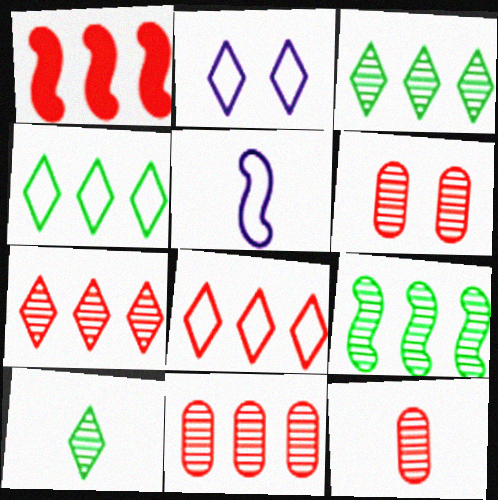[[1, 8, 11], 
[6, 11, 12]]